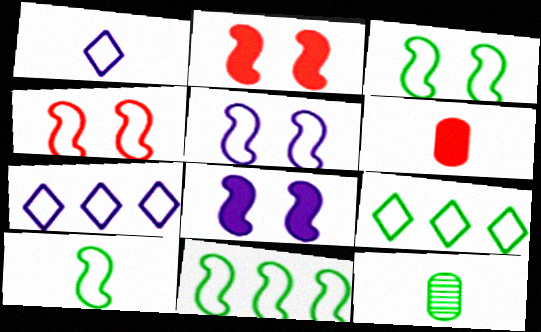[[2, 7, 12], 
[3, 4, 5], 
[3, 10, 11]]